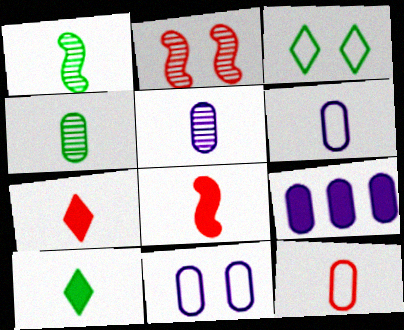[[1, 6, 7], 
[5, 9, 11]]